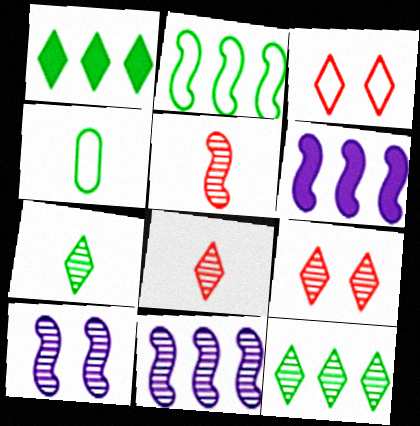[[4, 6, 9]]